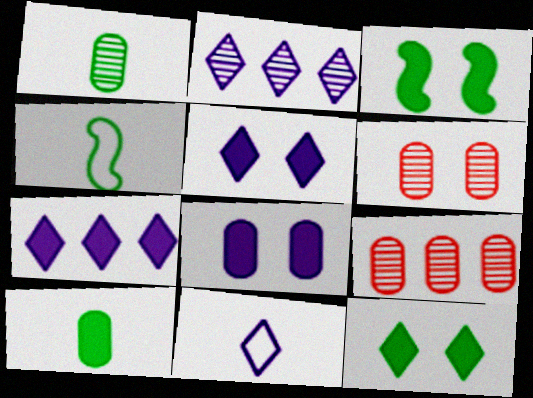[[2, 5, 11], 
[3, 9, 11], 
[4, 5, 9], 
[4, 6, 7]]